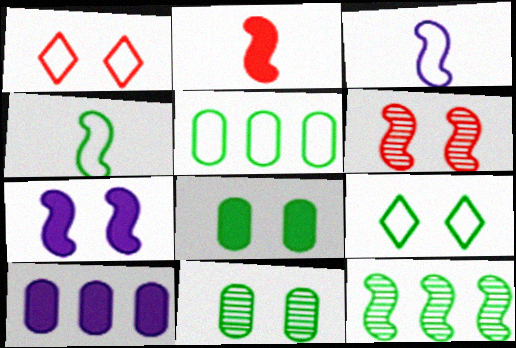[[1, 3, 5], 
[1, 7, 11], 
[4, 5, 9]]